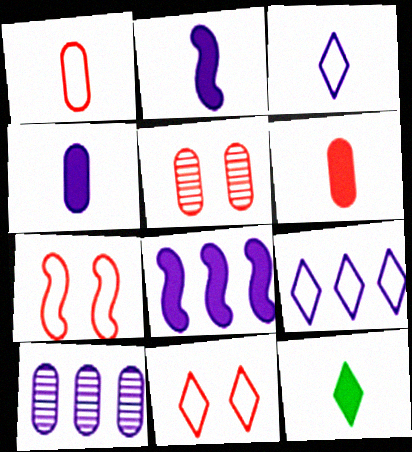[[2, 6, 12], 
[7, 10, 12], 
[8, 9, 10]]